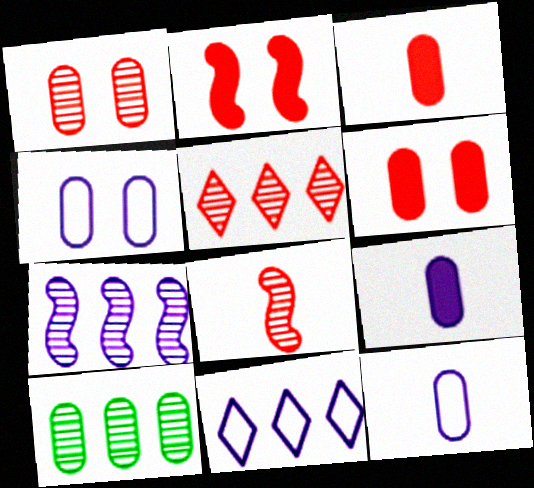[[1, 5, 8], 
[3, 4, 10], 
[5, 7, 10], 
[6, 10, 12]]